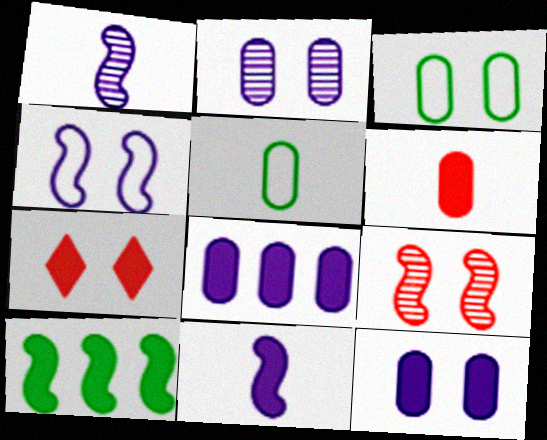[]